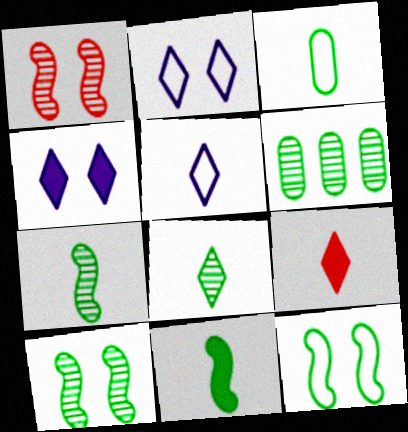[[3, 8, 11], 
[5, 8, 9], 
[6, 8, 10]]